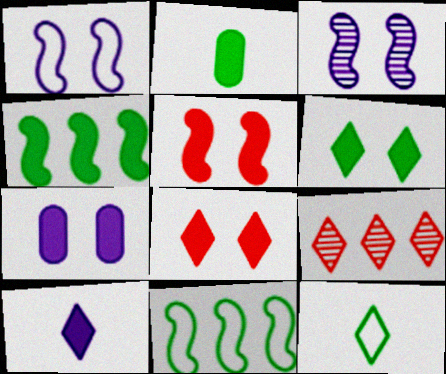[[1, 2, 9], 
[2, 4, 6], 
[5, 6, 7]]